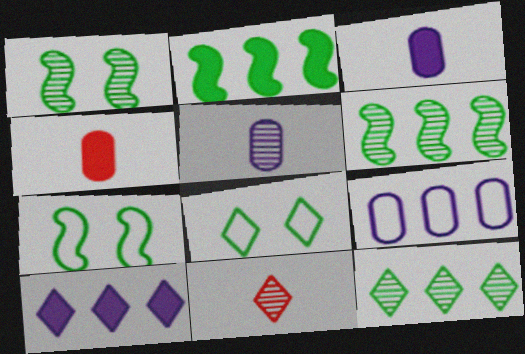[[8, 10, 11]]